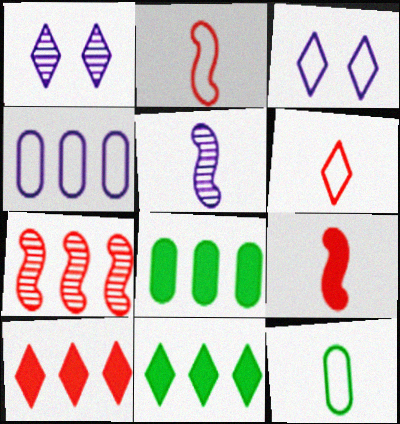[[1, 2, 8], 
[1, 6, 11], 
[4, 7, 11]]